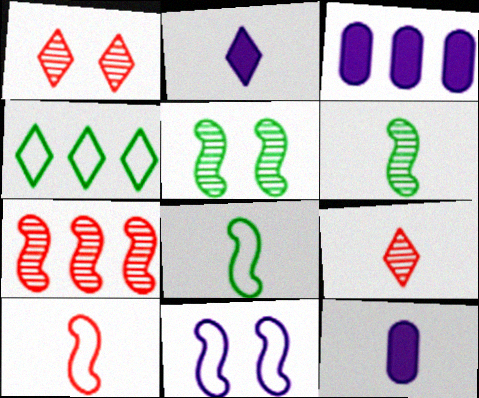[[1, 2, 4], 
[1, 3, 8], 
[3, 4, 7], 
[8, 9, 12]]